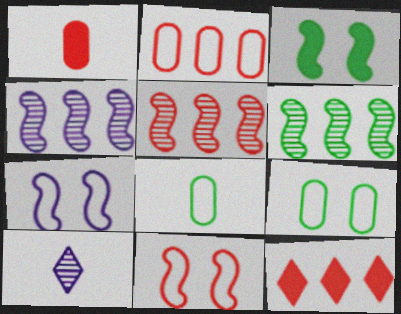[[2, 3, 10], 
[2, 5, 12], 
[4, 5, 6]]